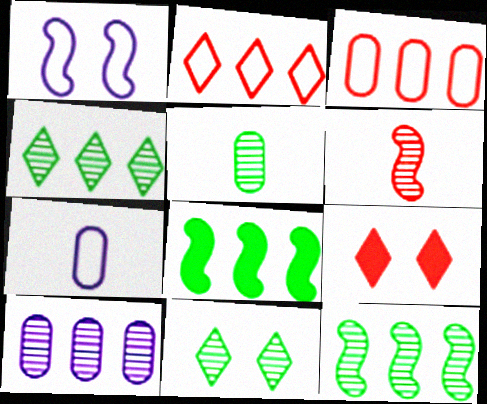[[1, 6, 8], 
[2, 8, 10], 
[3, 6, 9], 
[5, 11, 12], 
[6, 10, 11], 
[7, 9, 12]]